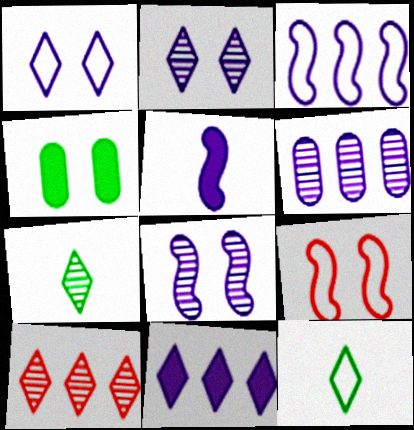[[1, 5, 6], 
[2, 4, 9], 
[2, 7, 10], 
[3, 5, 8], 
[3, 6, 11]]